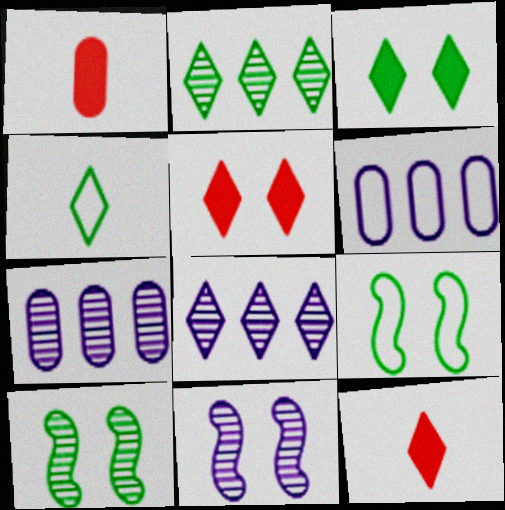[[1, 8, 9], 
[2, 3, 4], 
[4, 5, 8], 
[6, 10, 12], 
[7, 9, 12]]